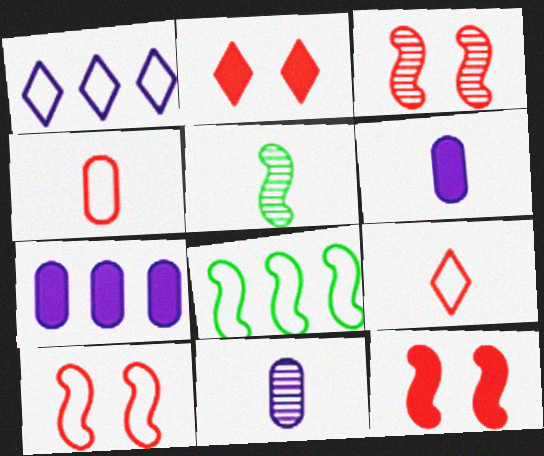[[2, 8, 11], 
[3, 10, 12], 
[5, 6, 9]]